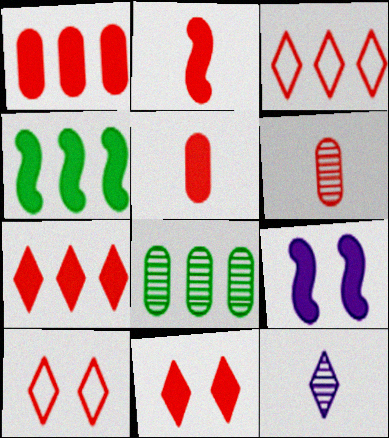[[1, 2, 11], 
[2, 4, 9]]